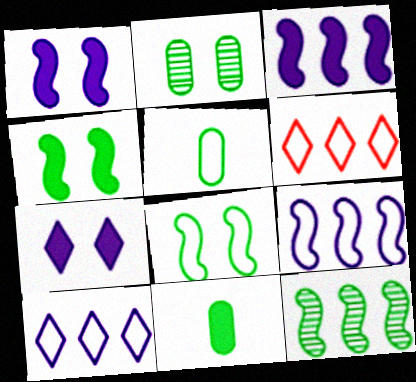[]